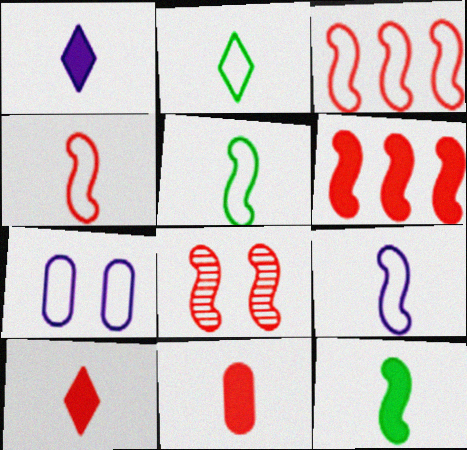[[1, 11, 12], 
[2, 3, 7], 
[4, 5, 9], 
[4, 6, 8]]